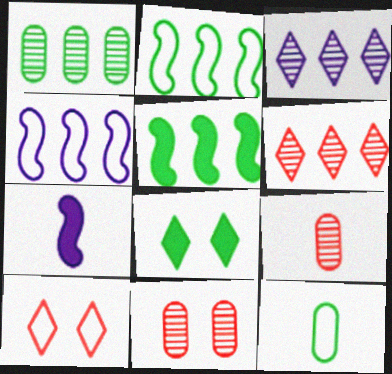[[1, 7, 10], 
[4, 8, 9], 
[4, 10, 12]]